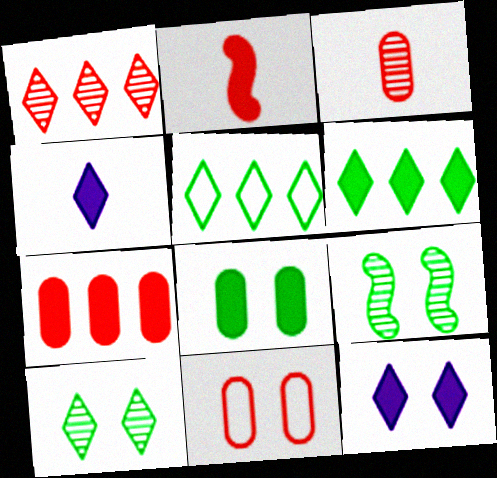[[1, 2, 11], 
[3, 7, 11], 
[9, 11, 12]]